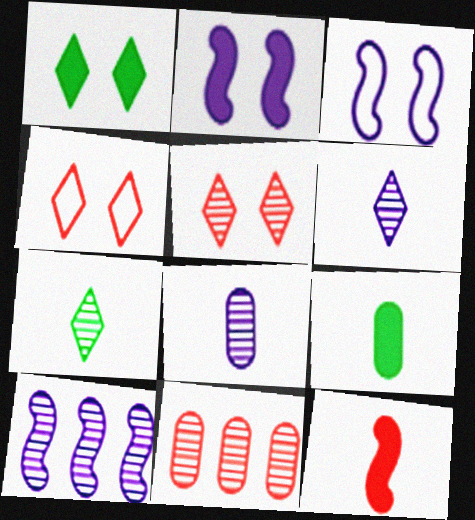[[4, 9, 10], 
[4, 11, 12]]